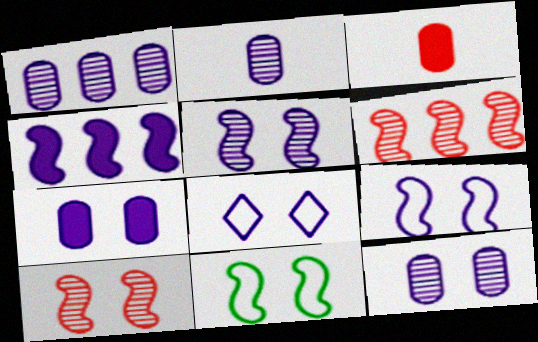[[1, 2, 12], 
[2, 4, 8], 
[5, 7, 8]]